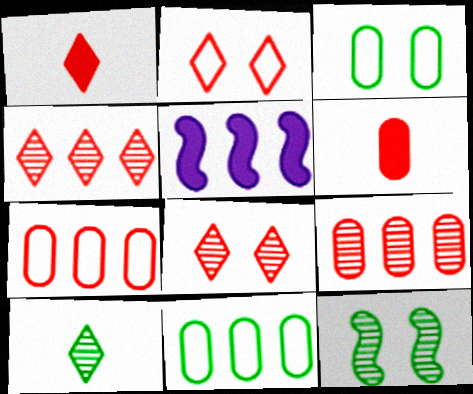[[1, 2, 4], 
[4, 5, 11]]